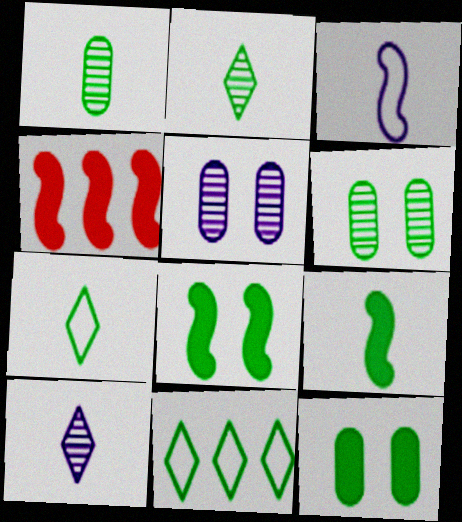[[1, 7, 9], 
[1, 8, 11], 
[4, 5, 7], 
[6, 9, 11]]